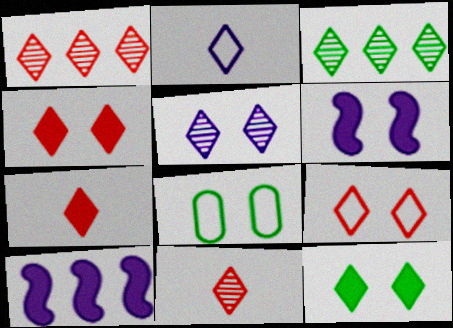[[1, 2, 12], 
[1, 7, 9], 
[2, 3, 4], 
[3, 5, 11], 
[5, 9, 12], 
[8, 10, 11]]